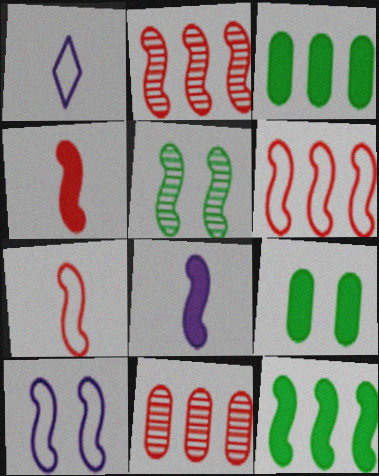[[1, 2, 9], 
[5, 6, 8]]